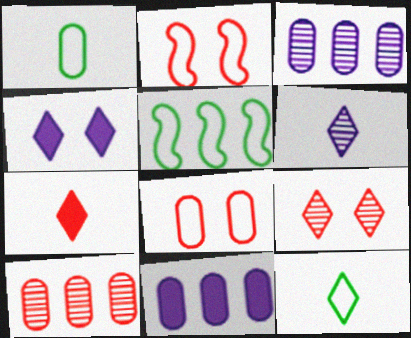[[2, 7, 10], 
[6, 7, 12]]